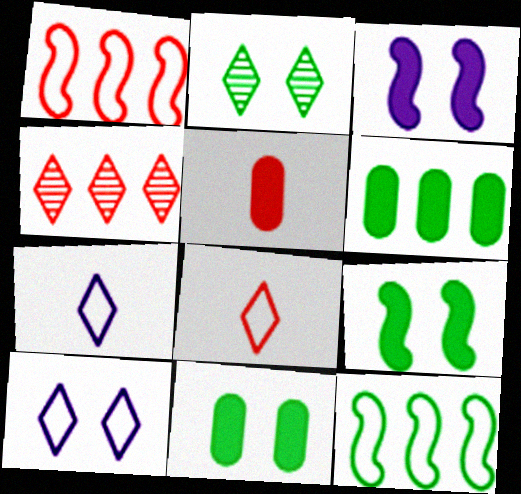[]